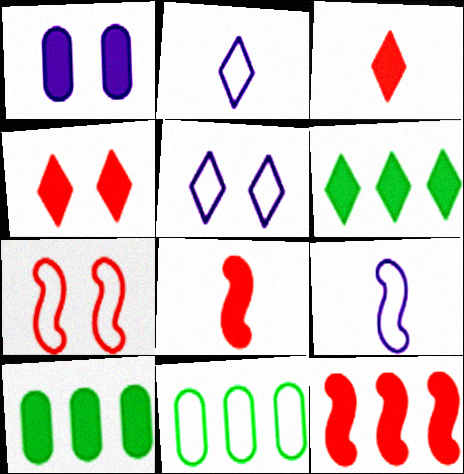[[1, 6, 8], 
[2, 7, 11]]